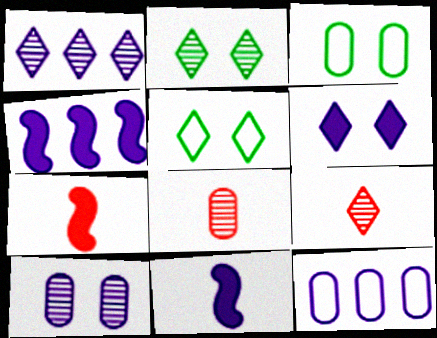[[1, 2, 9], 
[1, 3, 7], 
[1, 4, 12], 
[2, 7, 12], 
[3, 4, 9], 
[4, 5, 8]]